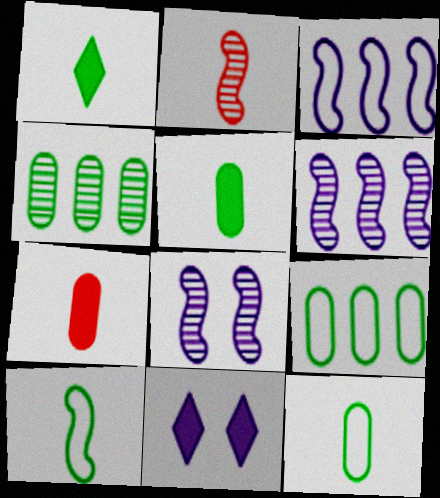[[2, 9, 11]]